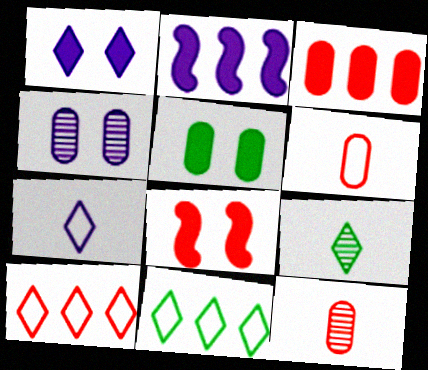[[1, 5, 8], 
[1, 9, 10], 
[2, 4, 7], 
[8, 10, 12]]